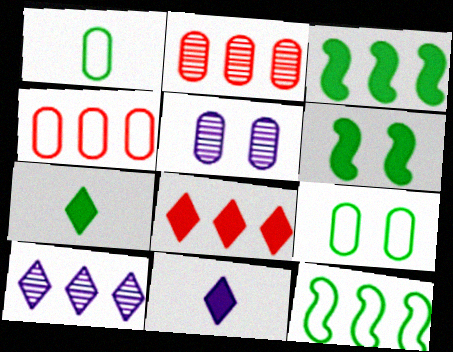[[3, 4, 10]]